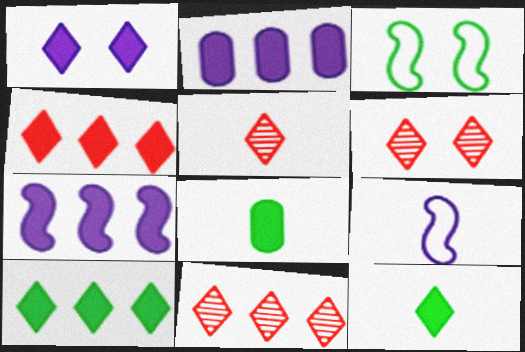[[1, 4, 12], 
[2, 3, 5], 
[5, 6, 11], 
[5, 8, 9]]